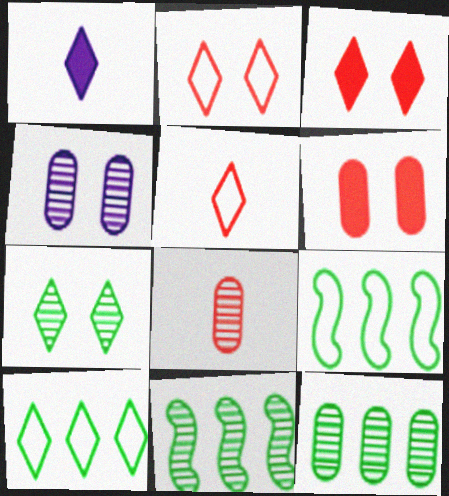[[4, 8, 12]]